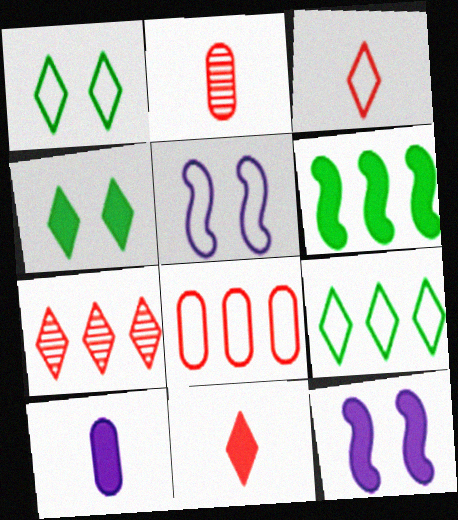[[2, 9, 12]]